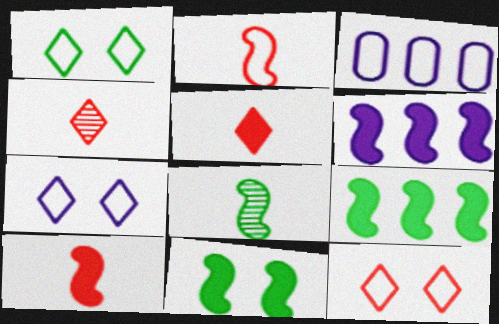[[1, 2, 3], 
[1, 7, 12], 
[3, 4, 11], 
[6, 10, 11]]